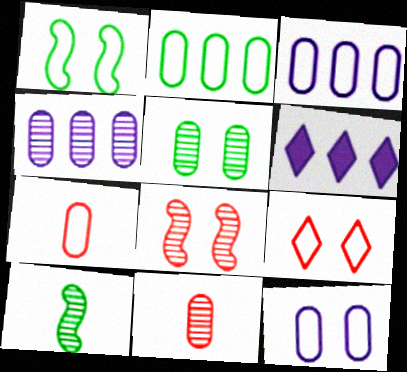[[1, 6, 11], 
[1, 9, 12], 
[2, 7, 12], 
[4, 5, 11]]